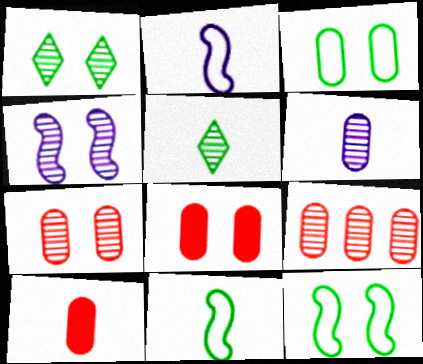[[1, 4, 7], 
[2, 5, 10], 
[4, 5, 9]]